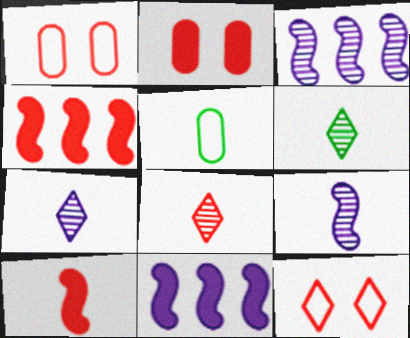[[1, 4, 8], 
[1, 6, 11], 
[5, 7, 10], 
[6, 7, 8]]